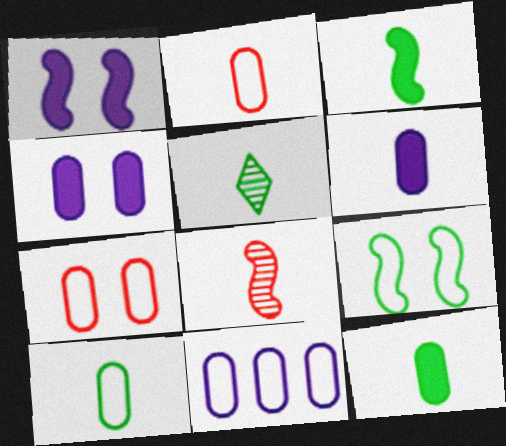[[3, 5, 10], 
[7, 10, 11]]